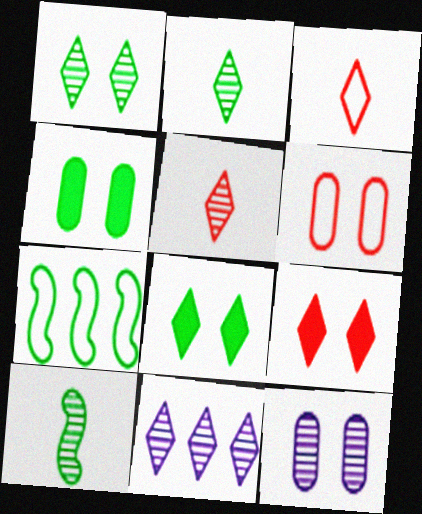[[1, 5, 11], 
[2, 4, 7], 
[3, 8, 11], 
[4, 6, 12]]